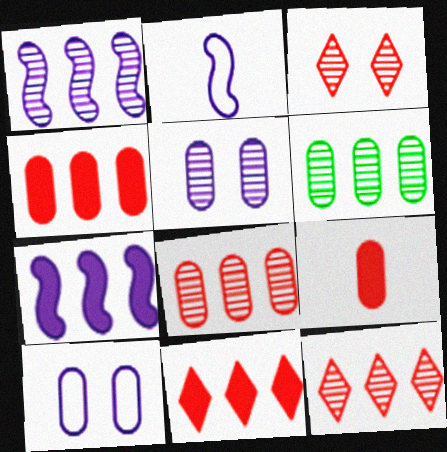[[1, 6, 12], 
[6, 9, 10]]